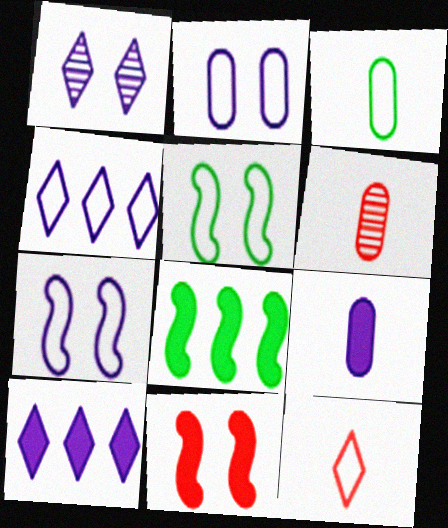[[3, 6, 9], 
[5, 6, 10]]